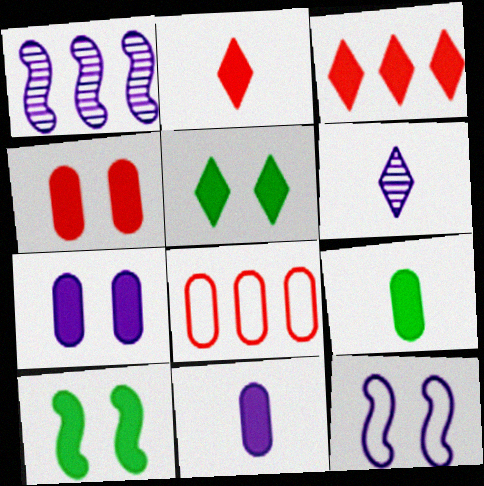[[3, 10, 11], 
[6, 8, 10]]